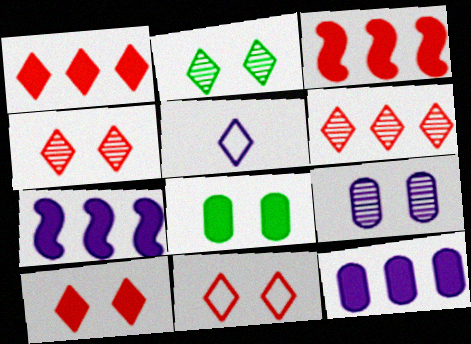[[1, 2, 5], 
[4, 10, 11], 
[5, 7, 9]]